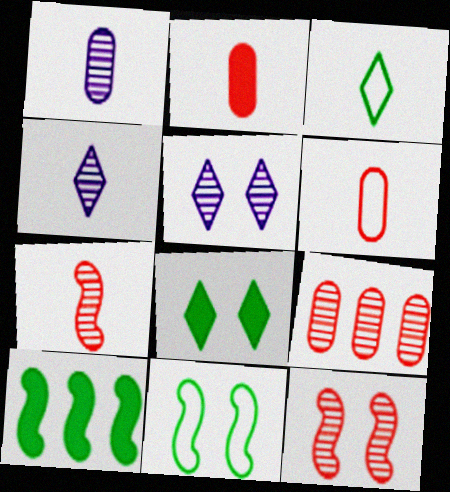[[5, 6, 10]]